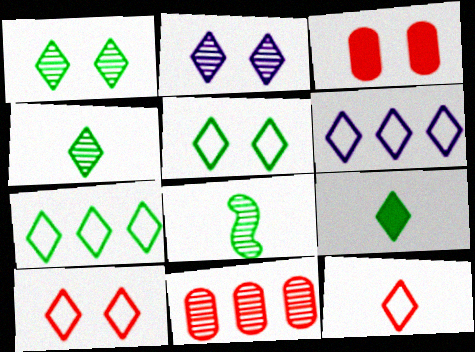[[1, 7, 9], 
[2, 8, 11], 
[3, 6, 8], 
[5, 6, 12]]